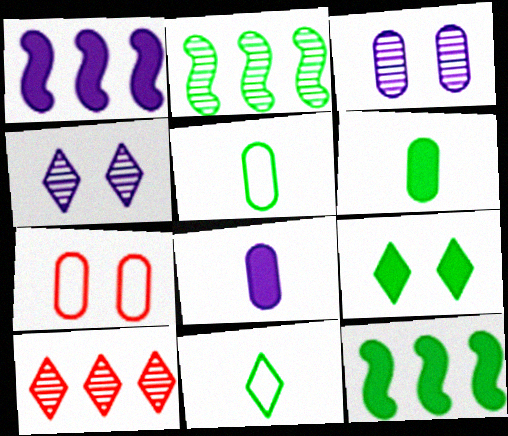[[2, 5, 9], 
[6, 9, 12]]